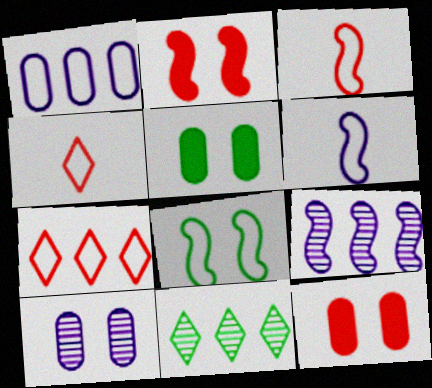[[1, 4, 8], 
[4, 5, 9], 
[6, 11, 12]]